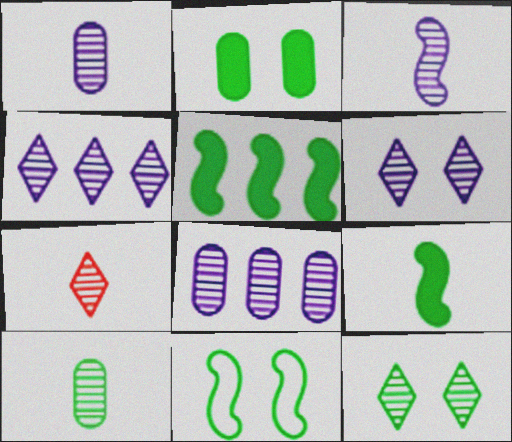[[2, 11, 12], 
[3, 6, 8], 
[3, 7, 10], 
[4, 7, 12]]